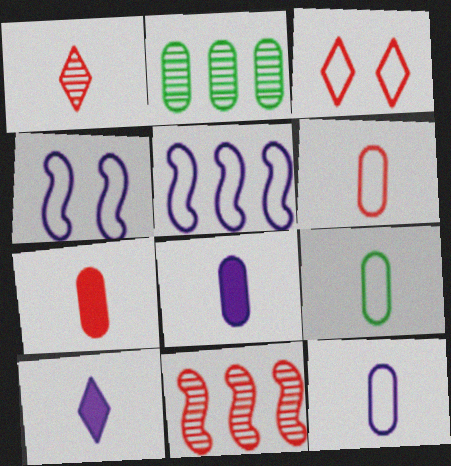[[3, 5, 9], 
[3, 7, 11], 
[6, 9, 12]]